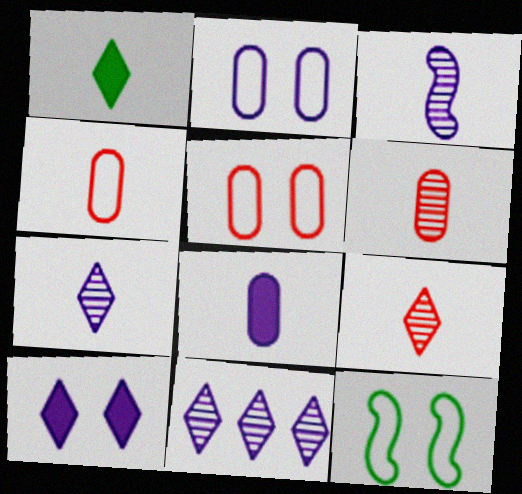[[1, 3, 4]]